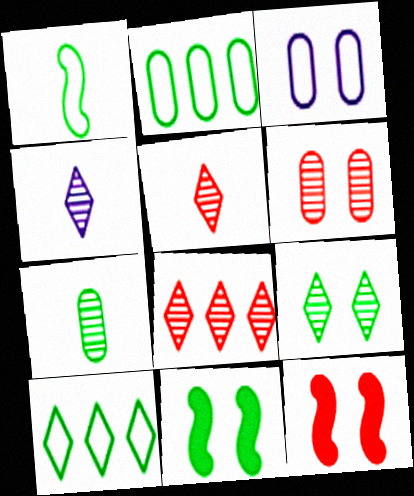[[2, 4, 12], 
[3, 9, 12], 
[4, 8, 9], 
[7, 10, 11]]